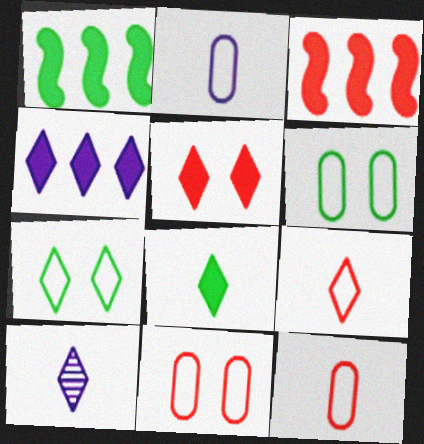[[1, 10, 11], 
[3, 6, 10], 
[4, 5, 8], 
[8, 9, 10]]